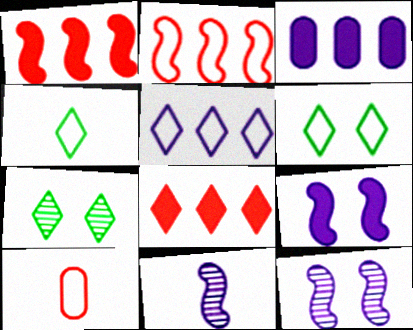[]